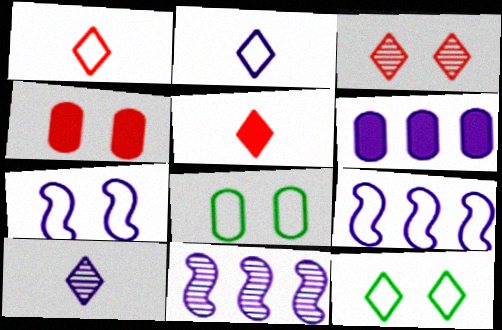[[1, 8, 9], 
[5, 8, 11], 
[6, 7, 10]]